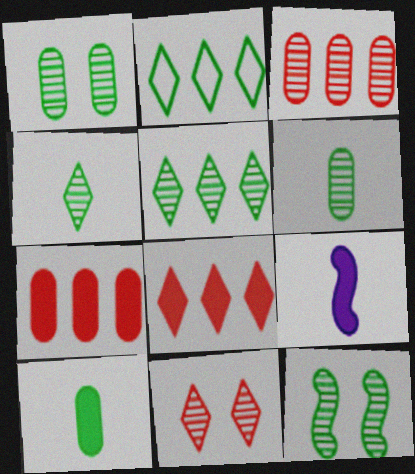[[2, 10, 12], 
[5, 6, 12]]